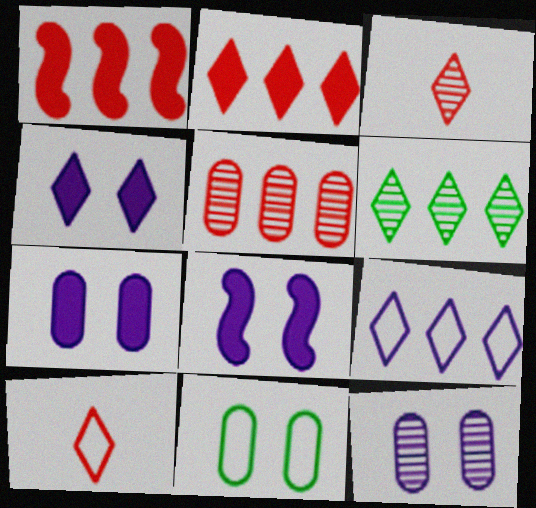[[2, 6, 9], 
[4, 6, 10], 
[4, 7, 8]]